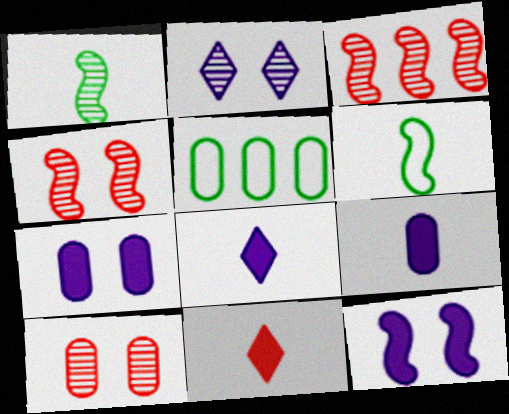[[3, 6, 12], 
[4, 5, 8], 
[5, 9, 10]]